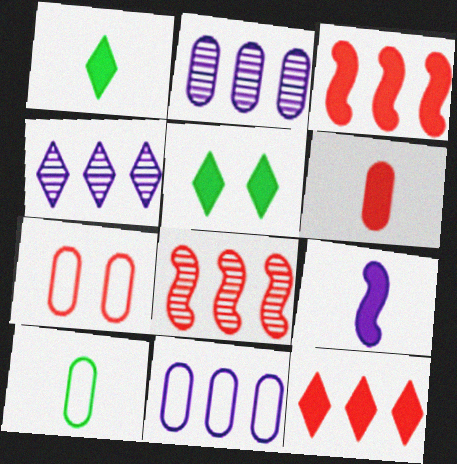[[1, 6, 9], 
[7, 10, 11]]